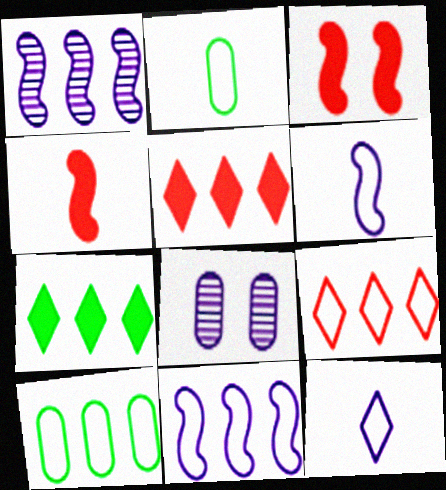[[1, 5, 10], 
[9, 10, 11]]